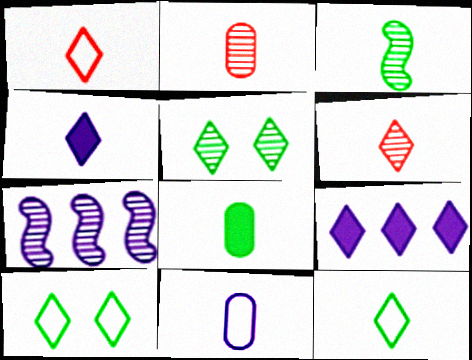[[1, 5, 9], 
[2, 5, 7], 
[2, 8, 11], 
[3, 8, 12], 
[4, 6, 12], 
[6, 9, 10]]